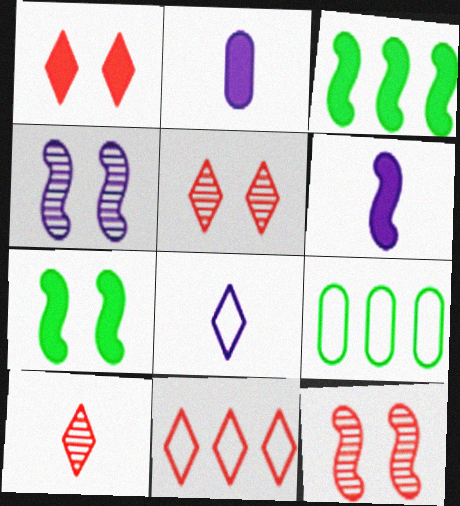[[1, 2, 3], 
[1, 10, 11], 
[5, 6, 9]]